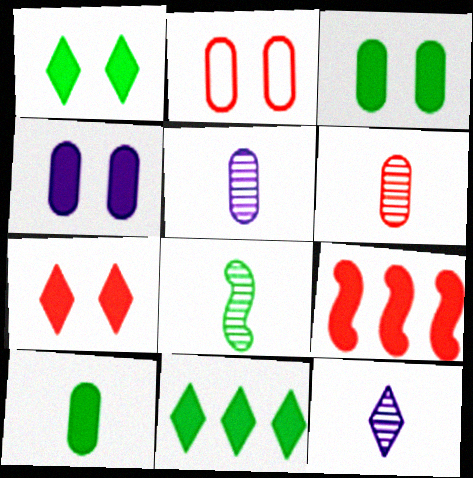[[6, 8, 12]]